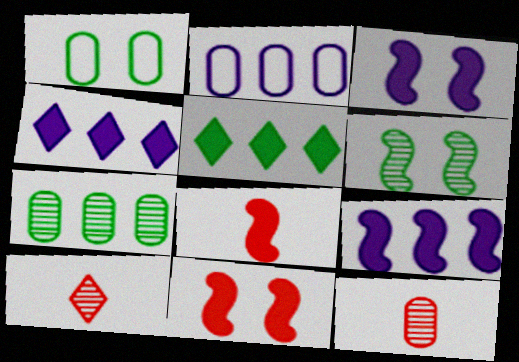[[1, 9, 10]]